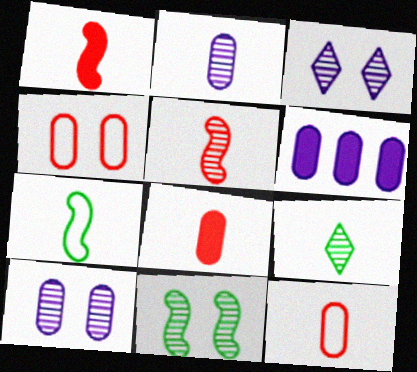[[2, 5, 9]]